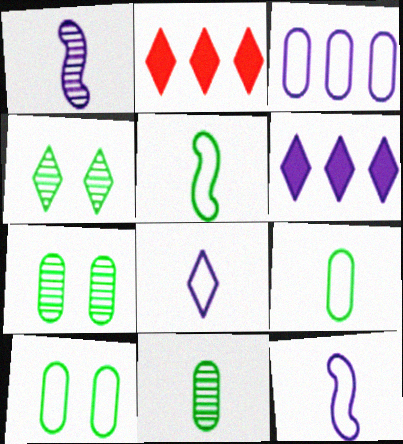[[1, 2, 10], 
[2, 4, 8], 
[2, 7, 12]]